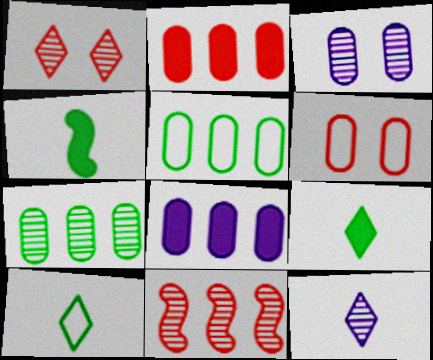[]